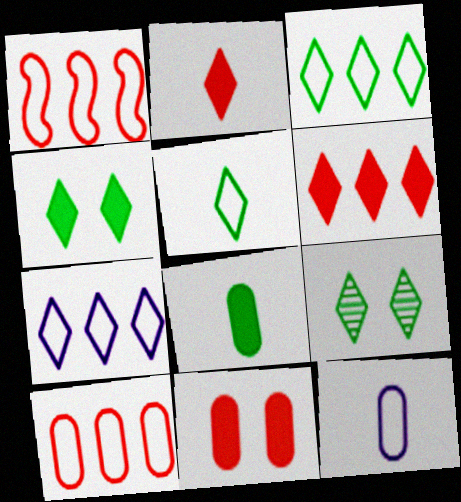[[2, 7, 9]]